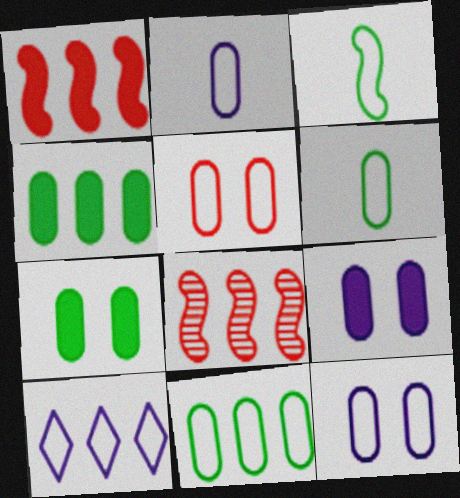[[2, 5, 11], 
[3, 5, 10], 
[4, 8, 10]]